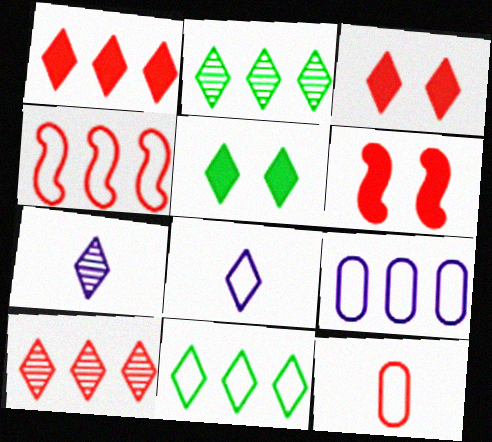[[2, 3, 8], 
[3, 7, 11], 
[4, 9, 11], 
[5, 8, 10], 
[6, 10, 12]]